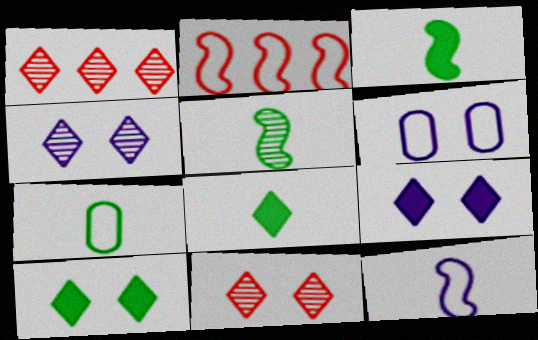[[1, 3, 6], 
[5, 7, 8]]